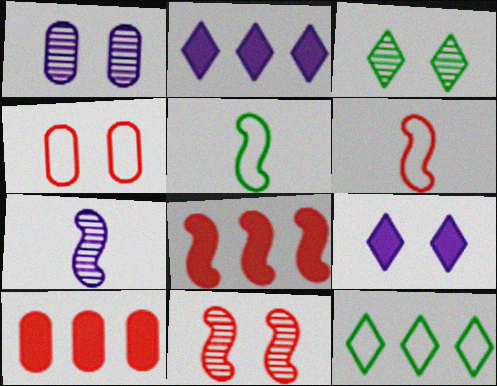[[1, 3, 11], 
[6, 8, 11]]